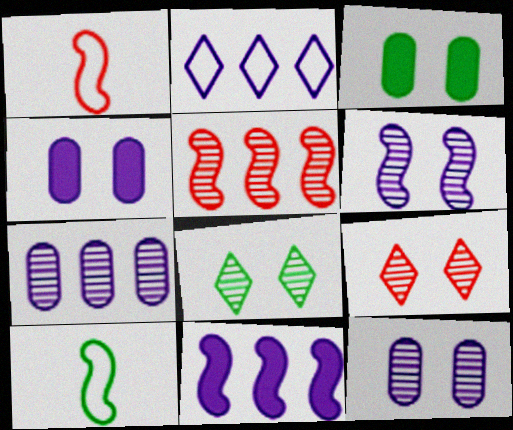[[2, 7, 11]]